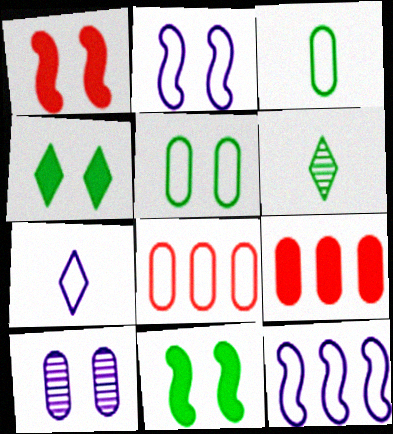[[2, 6, 9], 
[3, 9, 10]]